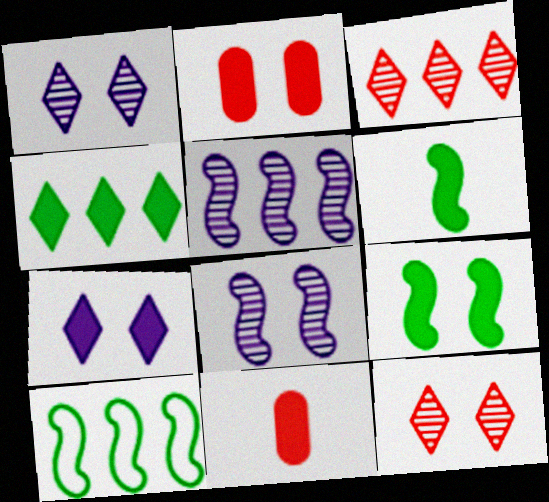[[1, 10, 11], 
[2, 7, 9]]